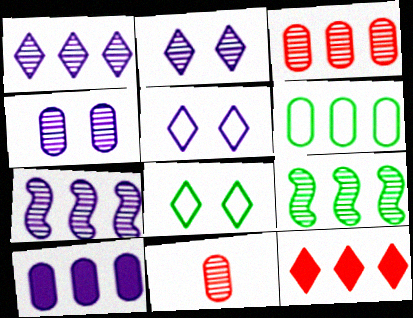[[1, 3, 9], 
[2, 9, 11], 
[3, 6, 10], 
[6, 7, 12]]